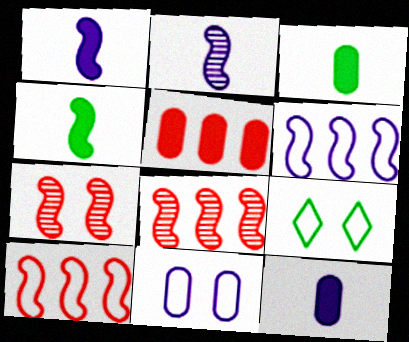[[2, 5, 9], 
[4, 6, 7], 
[8, 9, 12]]